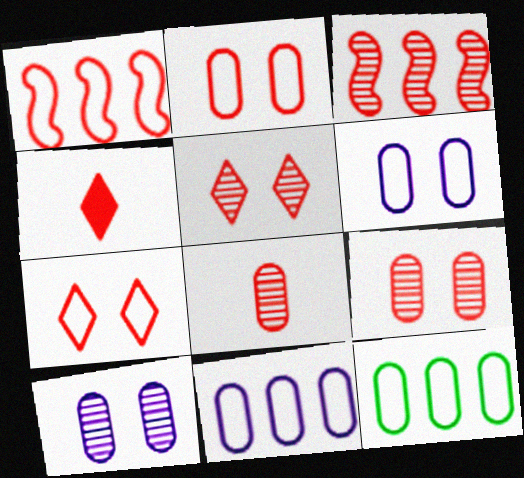[[1, 4, 9], 
[2, 3, 4], 
[3, 5, 8]]